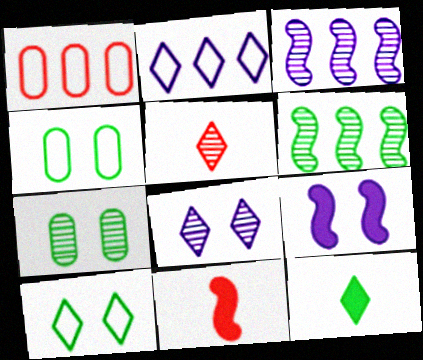[[2, 7, 11], 
[3, 5, 7], 
[4, 6, 12]]